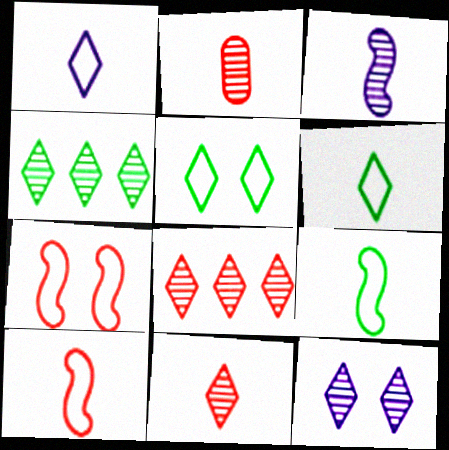[[4, 11, 12]]